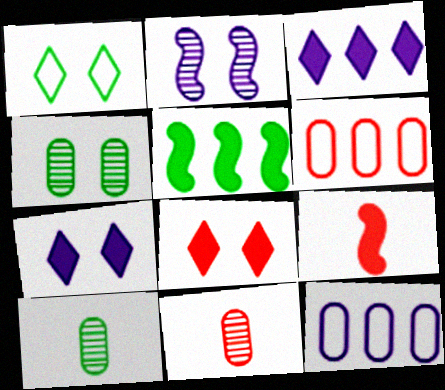[[1, 5, 10]]